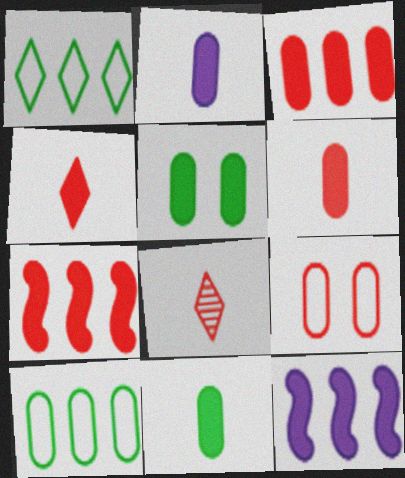[[2, 3, 5], 
[2, 6, 11], 
[4, 5, 12], 
[7, 8, 9]]